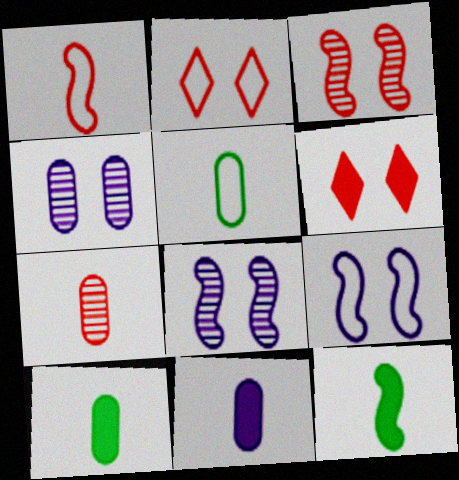[[5, 7, 11]]